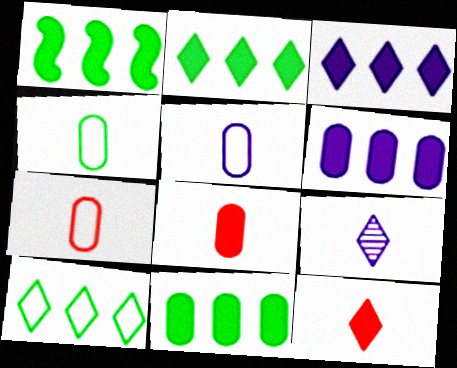[[1, 2, 11], 
[4, 5, 7]]